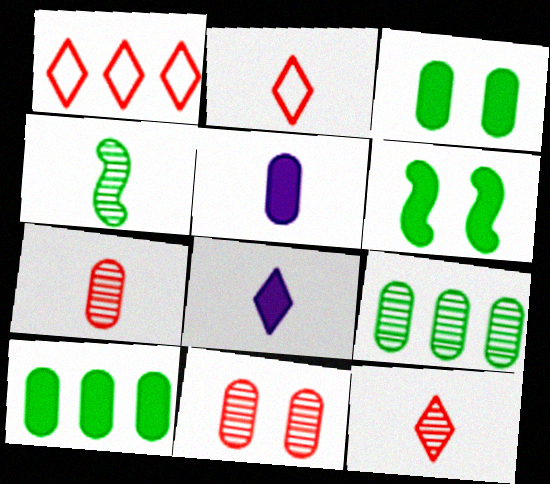[[2, 4, 5]]